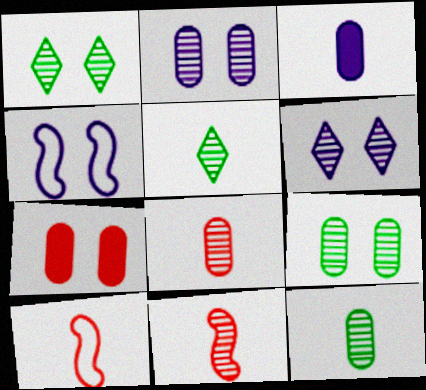[[1, 4, 7], 
[3, 5, 10]]